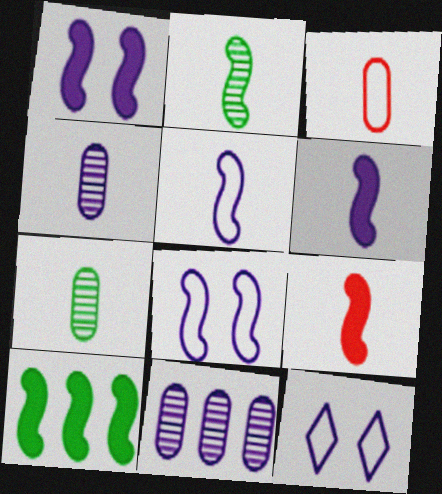[[1, 9, 10], 
[2, 5, 9], 
[6, 11, 12]]